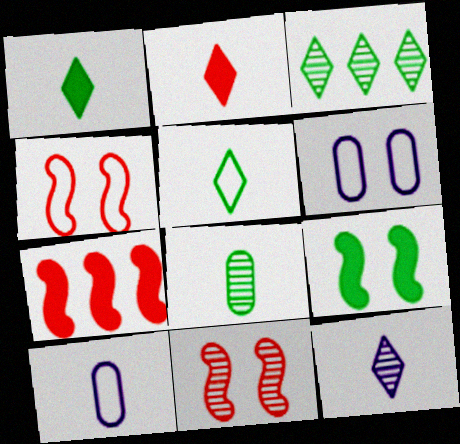[[2, 5, 12]]